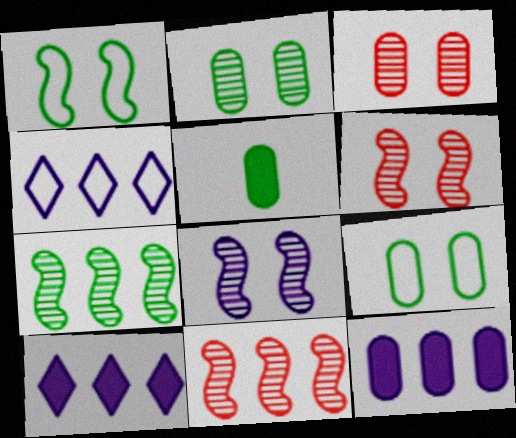[[4, 5, 6]]